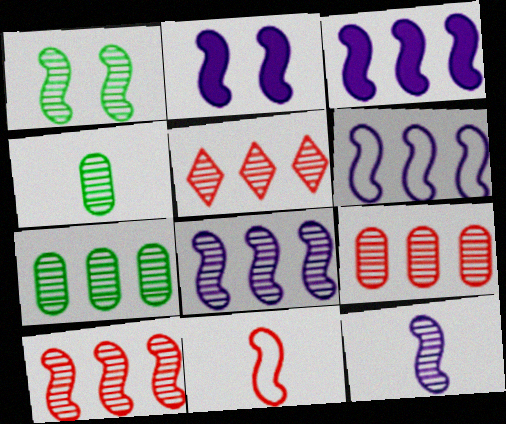[[1, 3, 11], 
[1, 10, 12], 
[2, 6, 12], 
[3, 6, 8], 
[5, 7, 8], 
[5, 9, 10]]